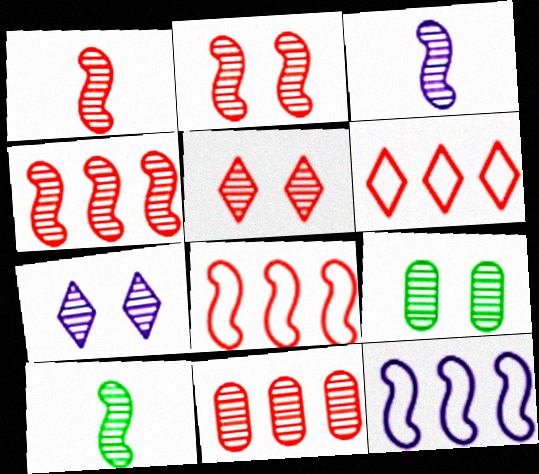[[1, 2, 4], 
[1, 3, 10], 
[1, 5, 11], 
[2, 7, 9], 
[7, 10, 11]]